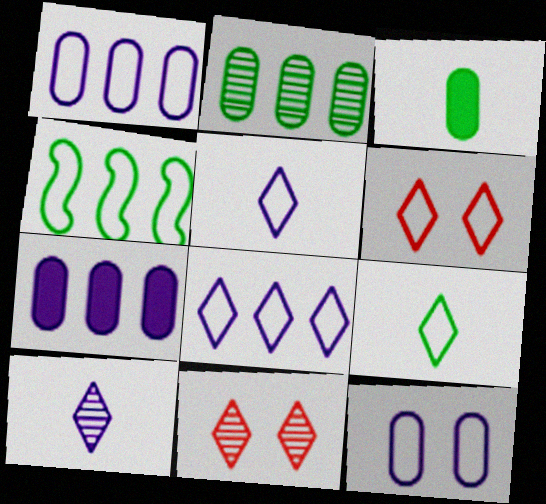[[6, 8, 9]]